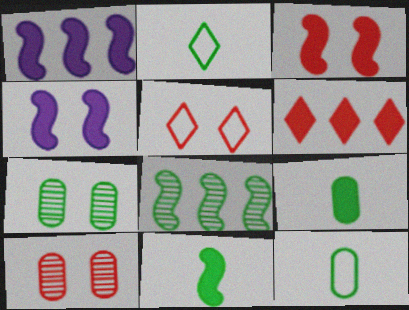[[1, 2, 10], 
[1, 3, 11], 
[3, 5, 10], 
[4, 5, 7], 
[4, 6, 9]]